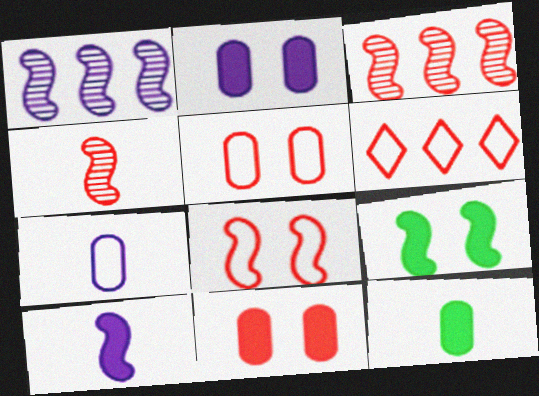[[4, 6, 11]]